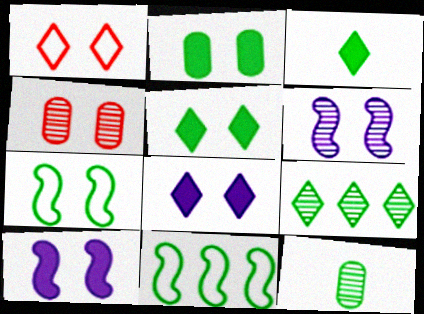[[1, 2, 6], 
[4, 7, 8], 
[5, 11, 12]]